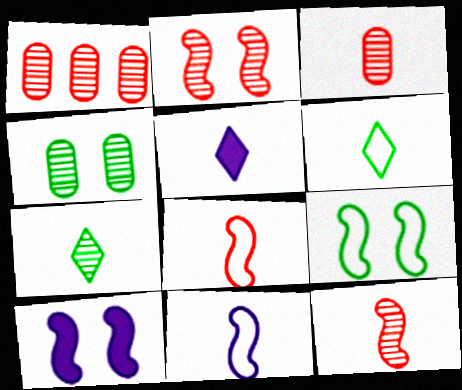[[1, 5, 9], 
[1, 6, 10], 
[2, 9, 10]]